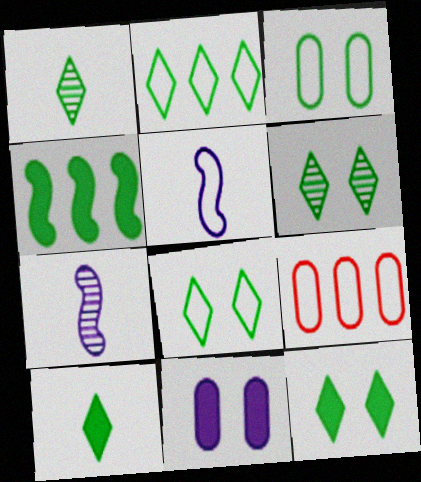[[1, 2, 12], 
[1, 3, 4], 
[2, 6, 10], 
[5, 8, 9], 
[6, 8, 12], 
[7, 9, 12]]